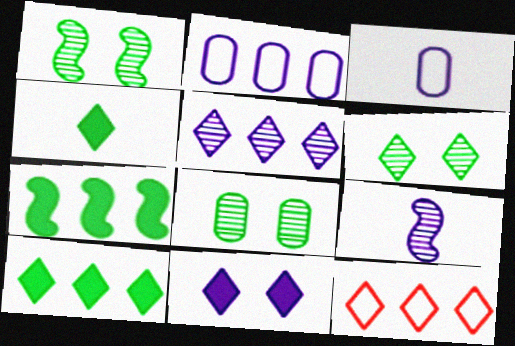[[1, 6, 8], 
[2, 9, 11], 
[5, 10, 12]]